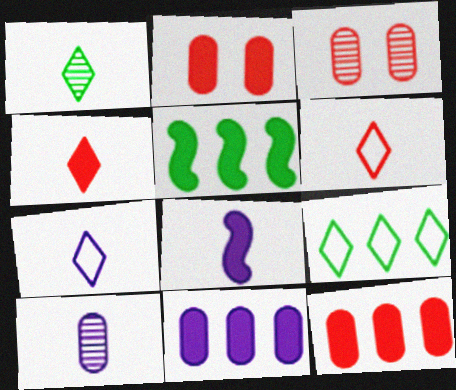[[1, 4, 7], 
[3, 5, 7], 
[3, 8, 9], 
[7, 8, 10]]